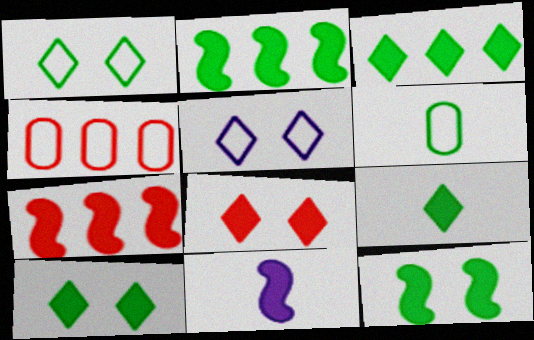[[3, 9, 10], 
[7, 11, 12]]